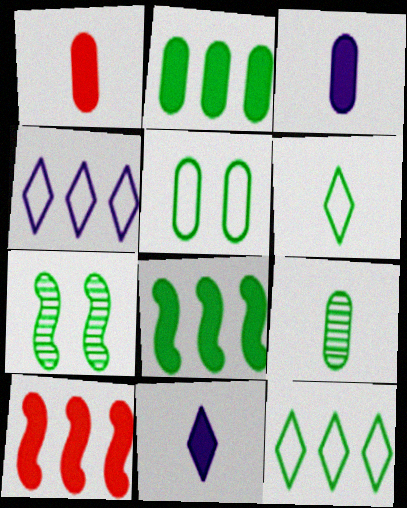[[1, 4, 7], 
[2, 5, 9], 
[2, 6, 7]]